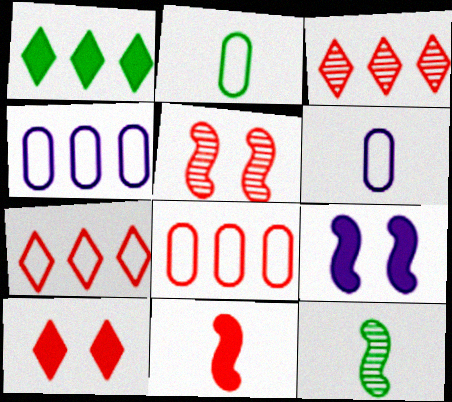[[1, 5, 6], 
[2, 3, 9], 
[4, 10, 12]]